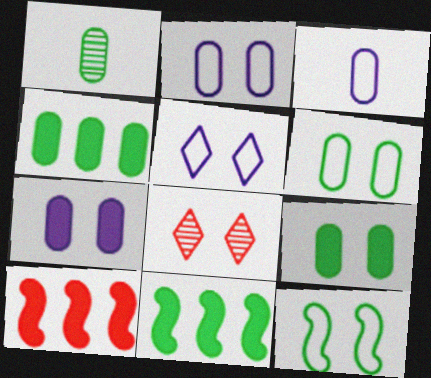[[1, 4, 6], 
[1, 5, 10], 
[3, 8, 11], 
[7, 8, 12]]